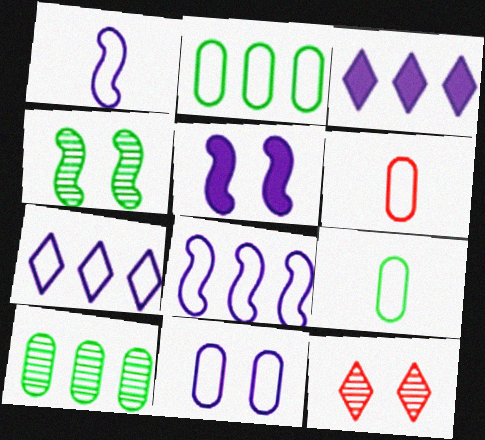[[1, 7, 11], 
[2, 6, 11], 
[3, 4, 6]]